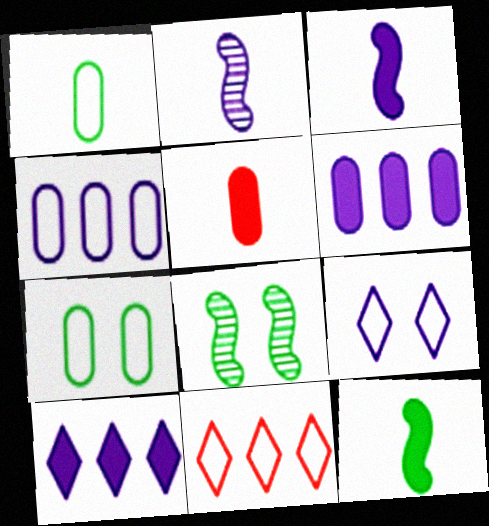[[2, 6, 9]]